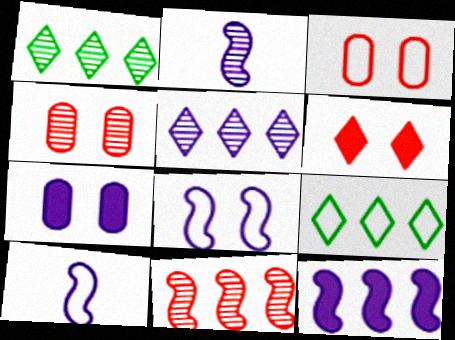[[1, 2, 4], 
[2, 8, 12], 
[3, 9, 10], 
[5, 7, 10]]